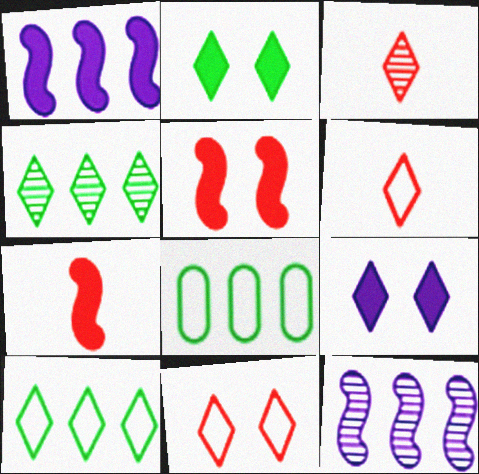[[3, 9, 10], 
[4, 6, 9]]